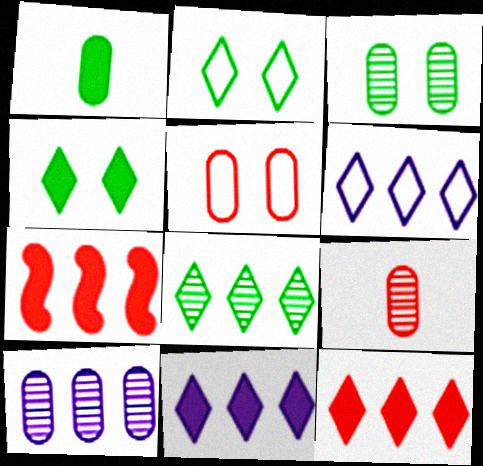[[1, 5, 10], 
[3, 9, 10], 
[6, 8, 12]]